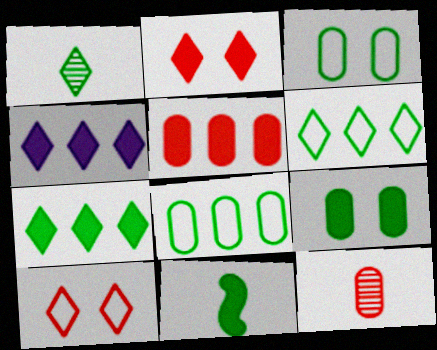[[1, 4, 10], 
[7, 9, 11]]